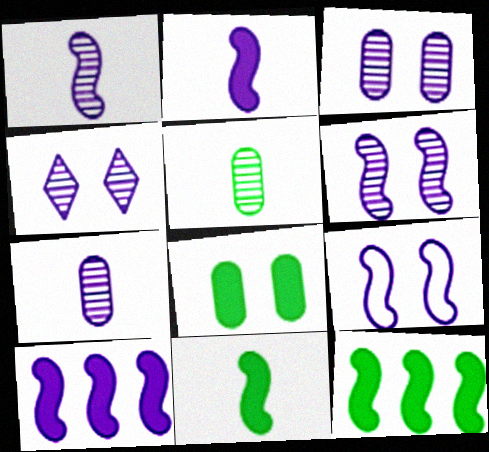[[1, 9, 10], 
[3, 4, 6]]